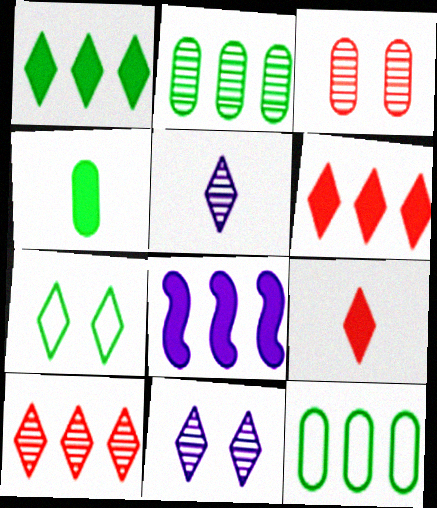[[5, 6, 7], 
[8, 10, 12]]